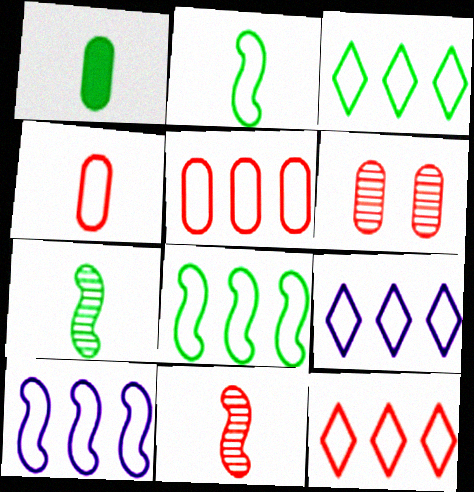[[3, 5, 10], 
[3, 9, 12], 
[5, 8, 9]]